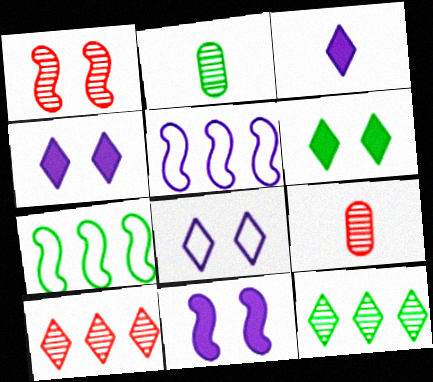[[1, 9, 10], 
[2, 6, 7], 
[4, 7, 9], 
[5, 6, 9]]